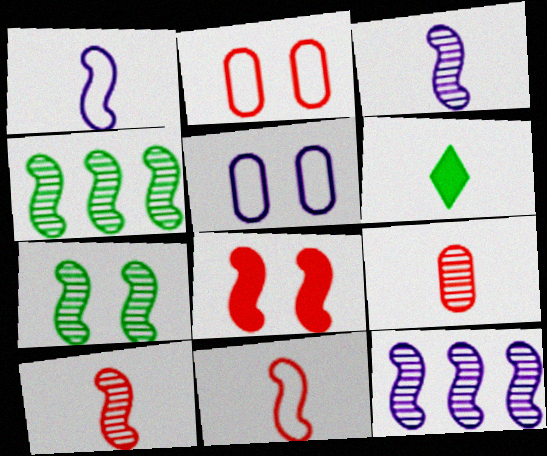[[1, 4, 8], 
[1, 6, 9], 
[2, 6, 12], 
[7, 10, 12]]